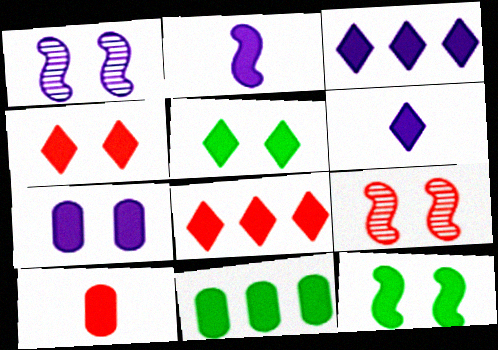[[2, 3, 7], 
[2, 4, 11], 
[3, 10, 12], 
[4, 7, 12], 
[5, 6, 8], 
[7, 10, 11]]